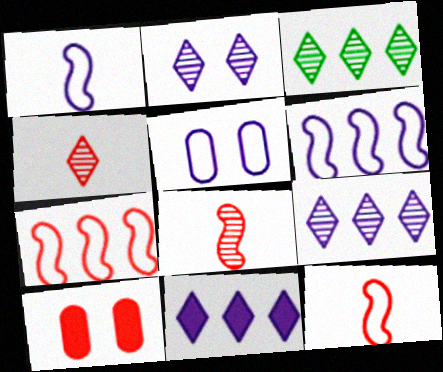[[1, 3, 10], 
[2, 3, 4], 
[4, 7, 10]]